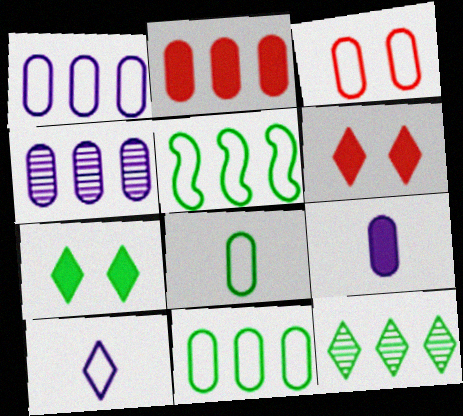[[1, 3, 8], 
[2, 4, 11], 
[3, 5, 10], 
[6, 10, 12]]